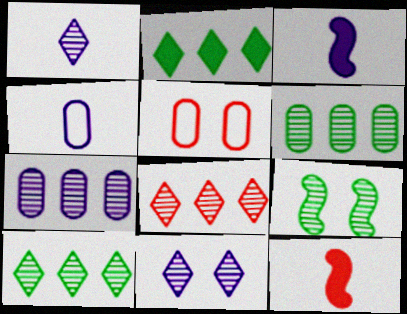[[1, 3, 4], 
[3, 5, 10], 
[5, 8, 12]]